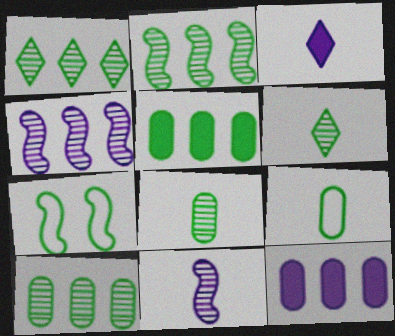[[1, 2, 10], 
[5, 6, 7]]